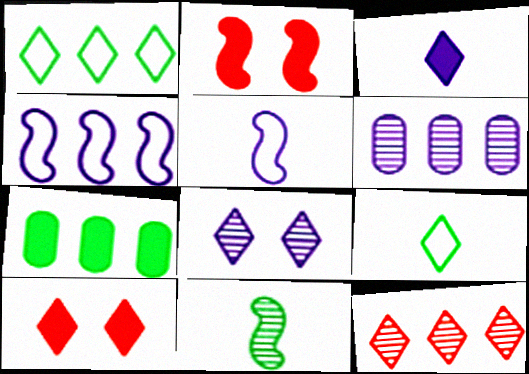[[2, 3, 7], 
[2, 4, 11], 
[2, 6, 9], 
[4, 7, 12]]